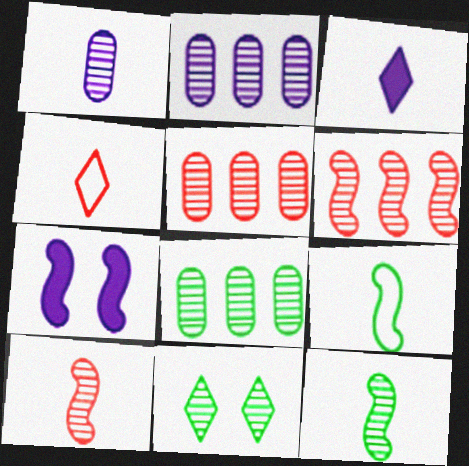[[1, 6, 11], 
[2, 5, 8], 
[2, 10, 11], 
[4, 7, 8], 
[6, 7, 9], 
[8, 11, 12]]